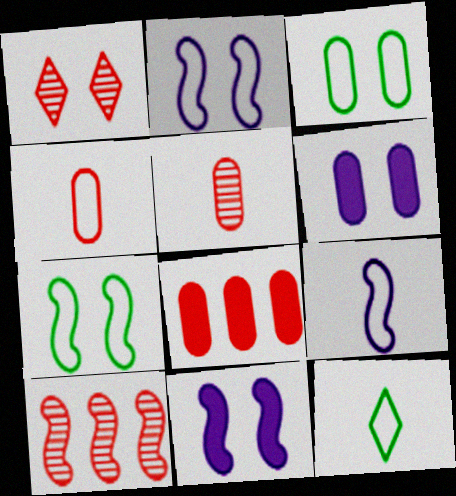[[1, 3, 11], 
[1, 5, 10], 
[1, 6, 7], 
[4, 9, 12], 
[6, 10, 12]]